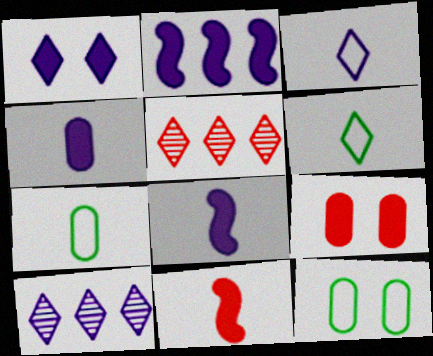[[1, 2, 4], 
[1, 3, 10], 
[1, 5, 6], 
[5, 8, 12], 
[10, 11, 12]]